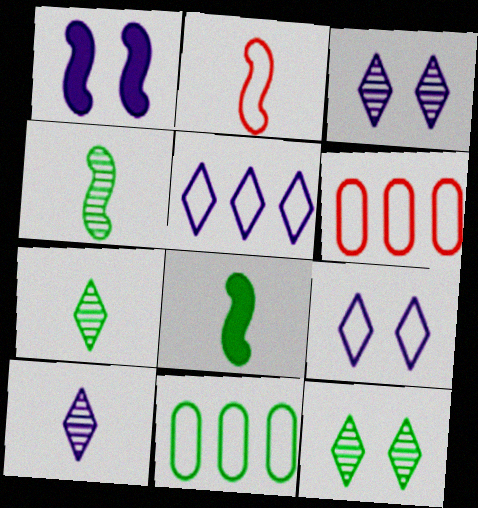[[1, 6, 7], 
[2, 9, 11], 
[3, 6, 8], 
[8, 11, 12]]